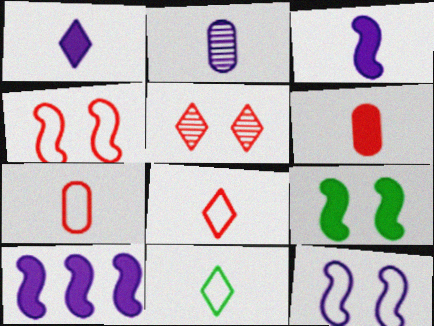[]